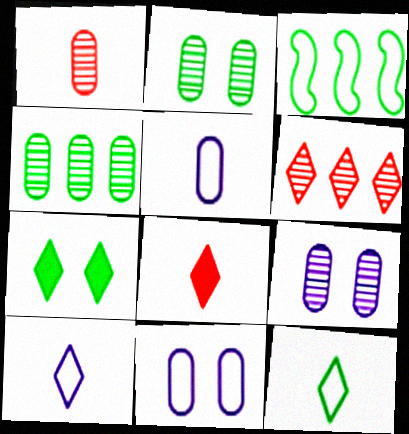[[1, 4, 9], 
[3, 8, 9], 
[6, 7, 10]]